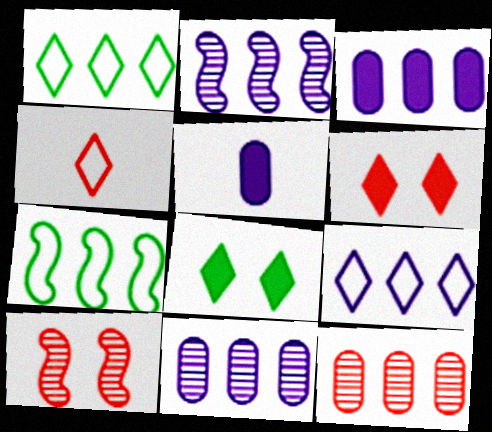[[1, 5, 10], 
[2, 3, 9]]